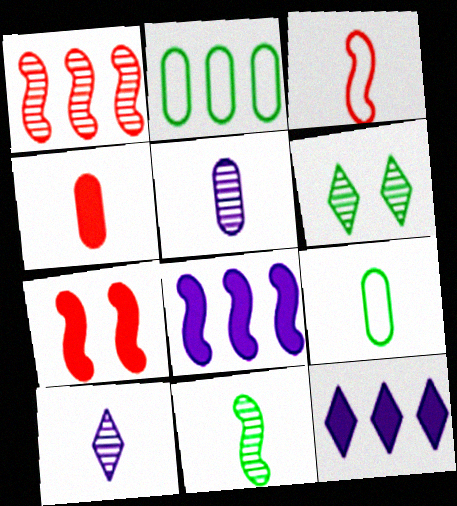[[1, 2, 12], 
[1, 3, 7], 
[1, 5, 6], 
[2, 7, 10], 
[4, 5, 9]]